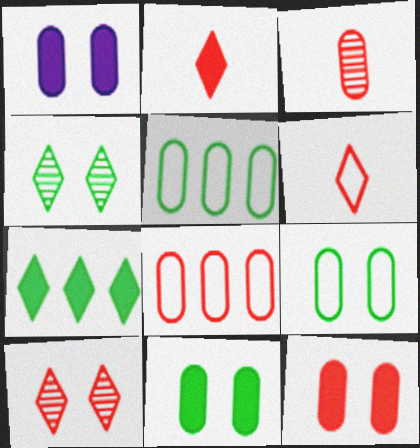[[1, 3, 5], 
[1, 11, 12], 
[3, 8, 12]]